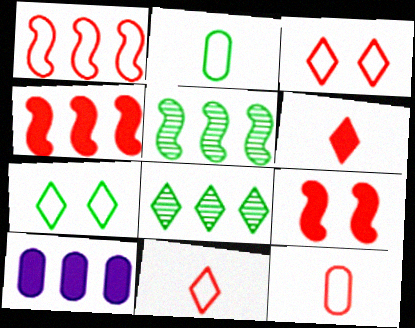[[1, 3, 12], 
[1, 8, 10]]